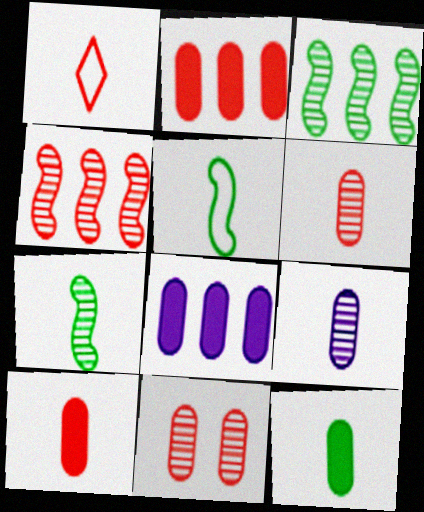[]